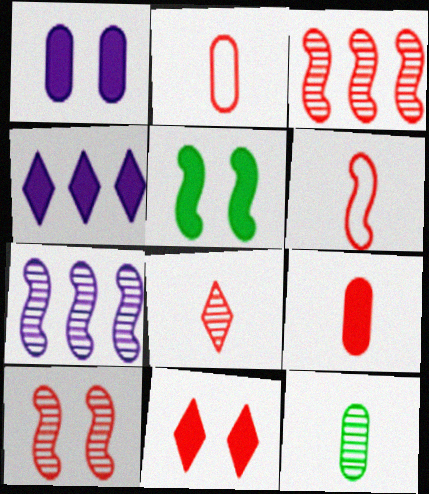[[1, 5, 11], 
[2, 3, 11], 
[4, 5, 9], 
[5, 6, 7], 
[6, 8, 9]]